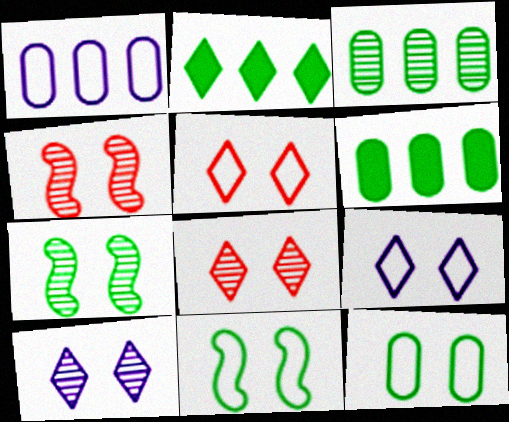[]